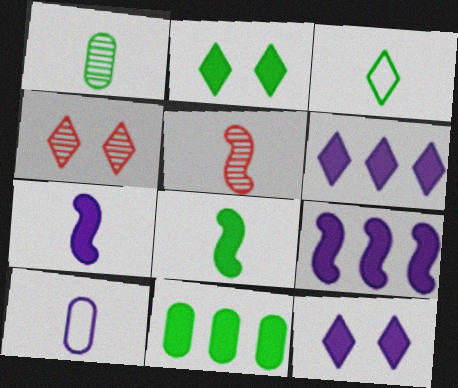[[1, 3, 8], 
[2, 8, 11], 
[3, 4, 6]]